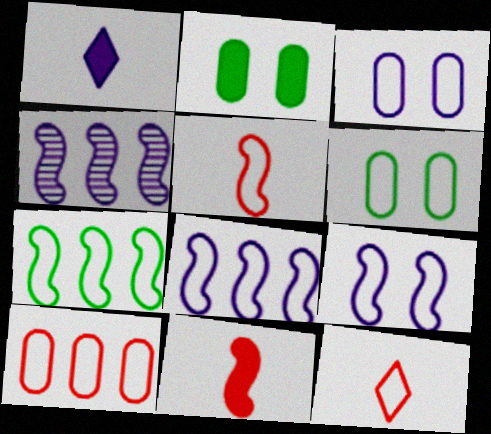[[1, 3, 4], 
[2, 4, 12], 
[3, 7, 12], 
[5, 7, 9], 
[6, 8, 12]]